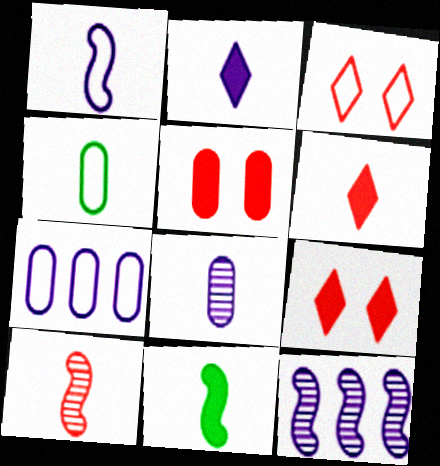[[1, 2, 8], 
[1, 10, 11], 
[2, 4, 10], 
[4, 9, 12]]